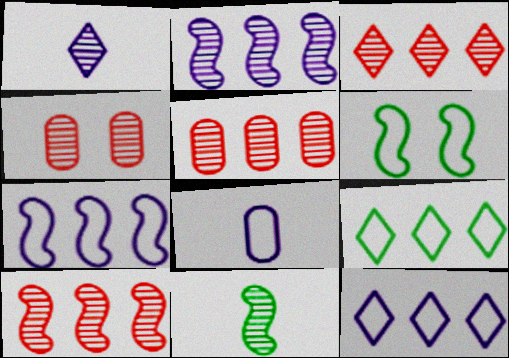[[3, 5, 10]]